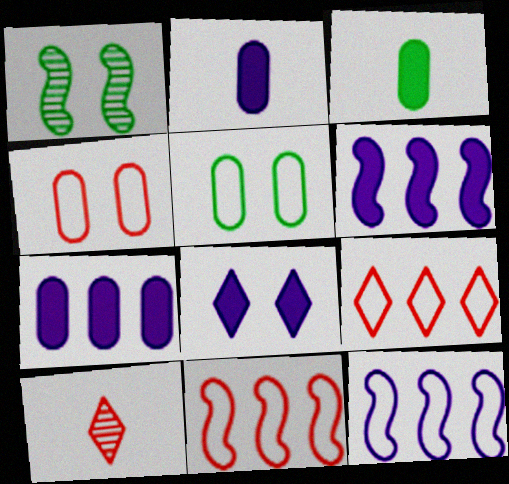[[1, 2, 9], 
[1, 4, 8], 
[2, 6, 8], 
[5, 6, 10]]